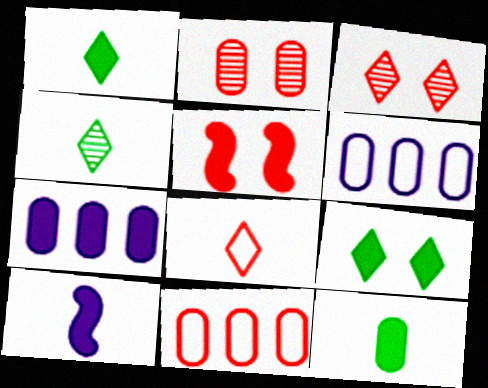[[1, 5, 7], 
[2, 6, 12], 
[4, 5, 6]]